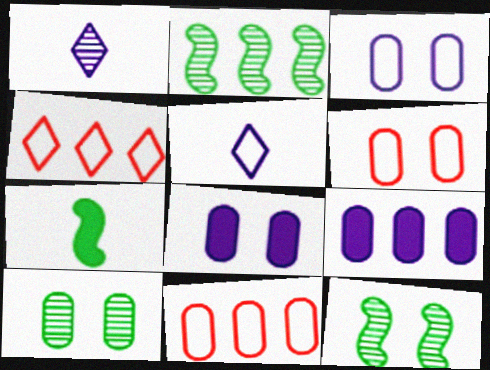[[2, 4, 9], 
[6, 8, 10]]